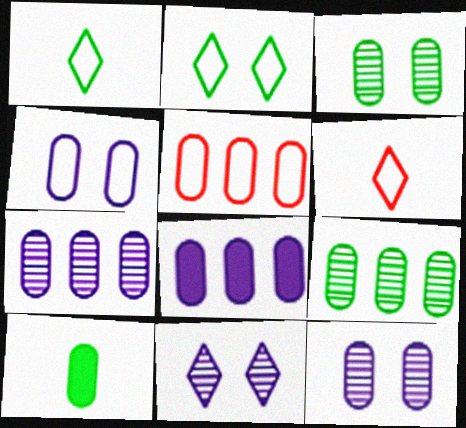[[5, 8, 9], 
[5, 10, 12]]